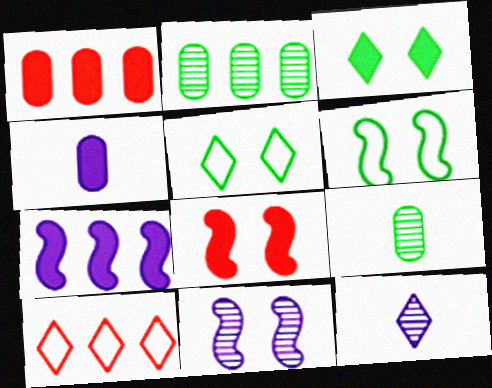[[1, 6, 12], 
[2, 7, 10], 
[3, 10, 12], 
[6, 8, 11]]